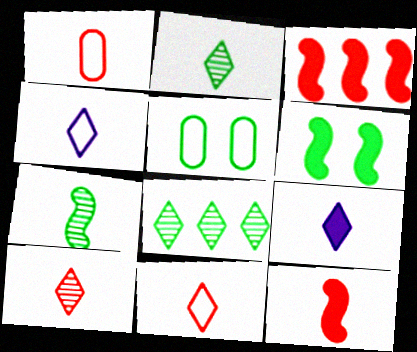[[1, 7, 9], 
[1, 10, 12], 
[2, 9, 11]]